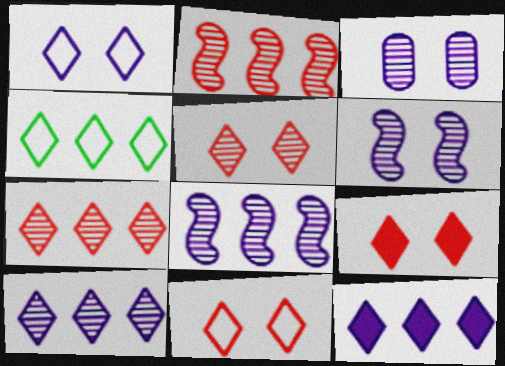[[4, 7, 12], 
[5, 9, 11]]